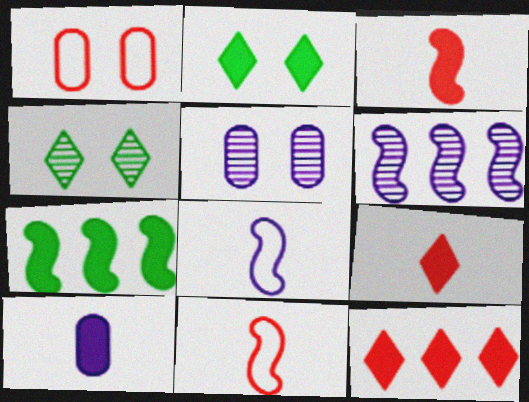[]